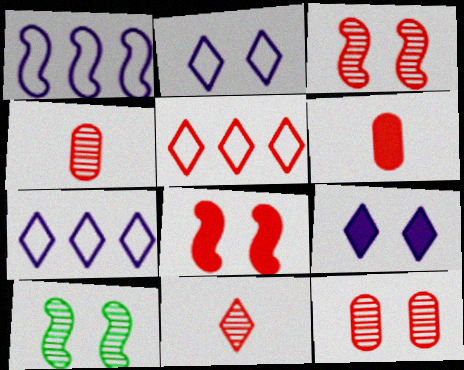[[3, 5, 6], 
[4, 5, 8], 
[6, 7, 10]]